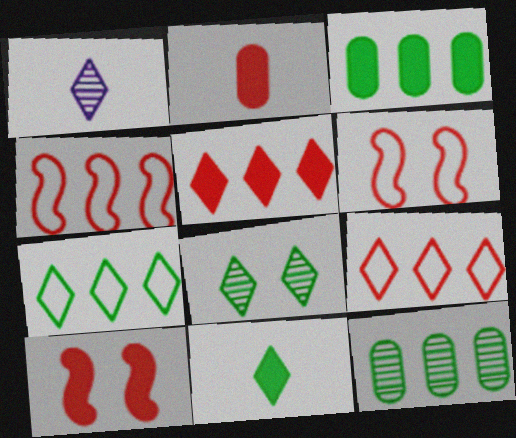[[1, 3, 6], 
[2, 5, 10], 
[7, 8, 11]]